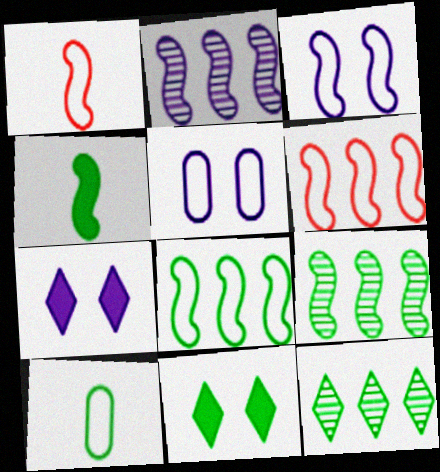[[1, 3, 8], 
[9, 10, 11]]